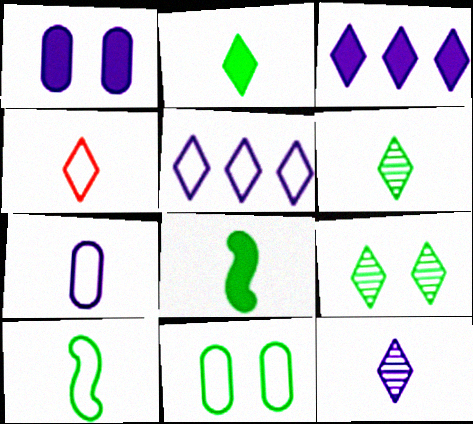[[2, 4, 12], 
[3, 4, 9], 
[4, 7, 10]]